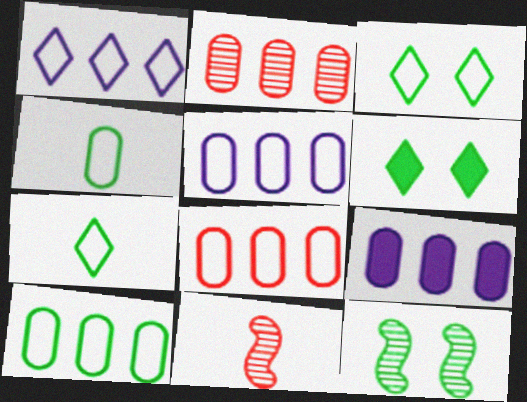[[2, 9, 10], 
[3, 9, 11], 
[5, 6, 11], 
[5, 8, 10]]